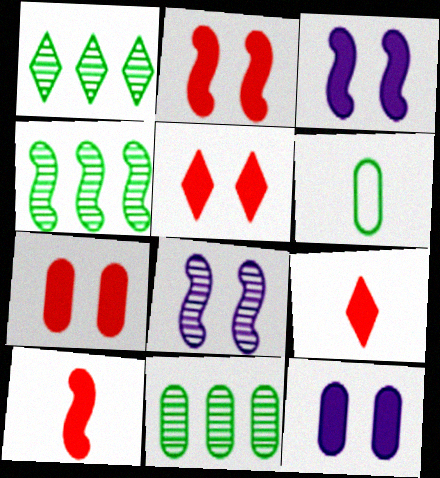[[1, 4, 11], 
[2, 5, 7]]